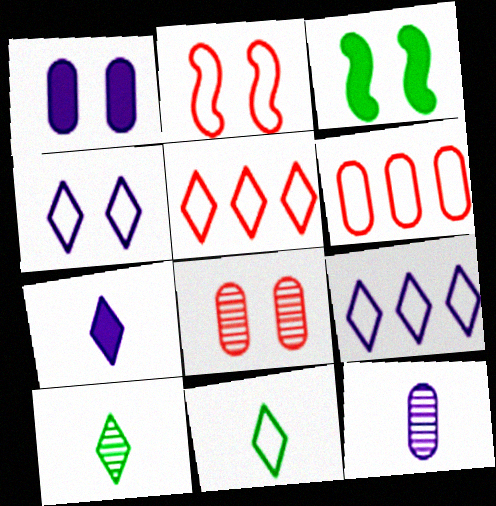[[3, 4, 8], 
[3, 5, 12], 
[4, 5, 11]]